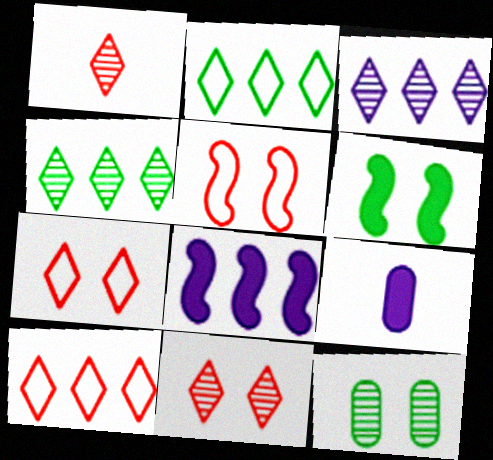[[4, 5, 9]]